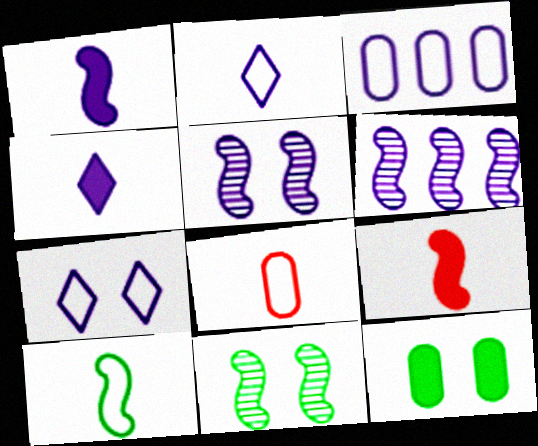[[2, 8, 10], 
[3, 4, 5]]